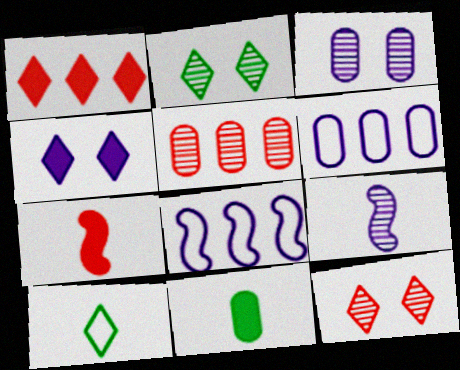[[2, 5, 9], 
[2, 6, 7], 
[4, 6, 9], 
[8, 11, 12]]